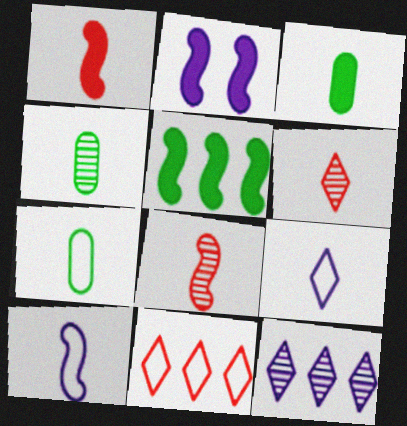[[1, 2, 5], 
[1, 4, 9], 
[2, 4, 11], 
[3, 4, 7], 
[3, 6, 10], 
[3, 8, 9]]